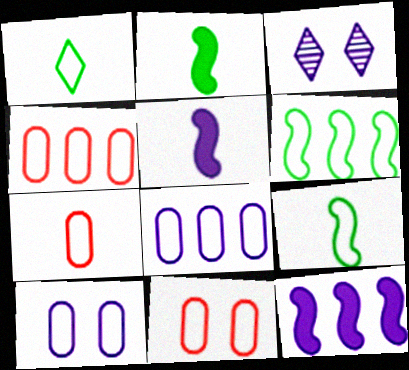[[2, 3, 4], 
[3, 5, 8], 
[4, 7, 11]]